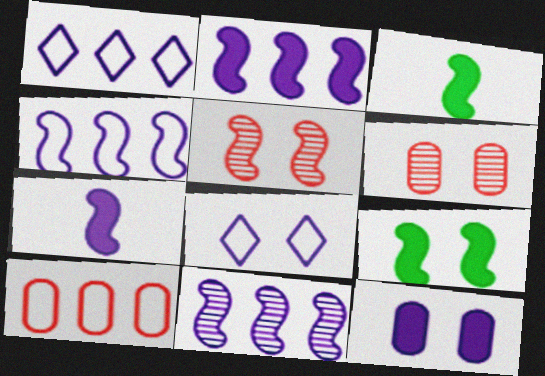[[1, 3, 6], 
[2, 4, 11], 
[3, 4, 5], 
[6, 8, 9]]